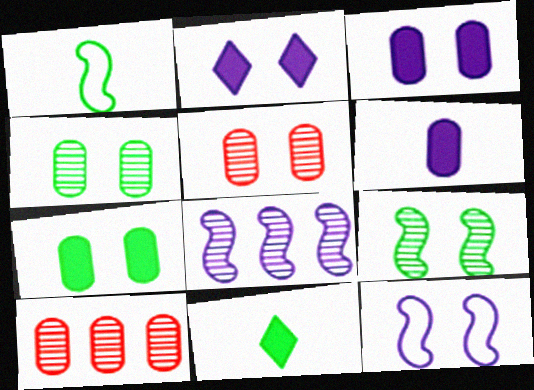[[1, 2, 10], 
[10, 11, 12]]